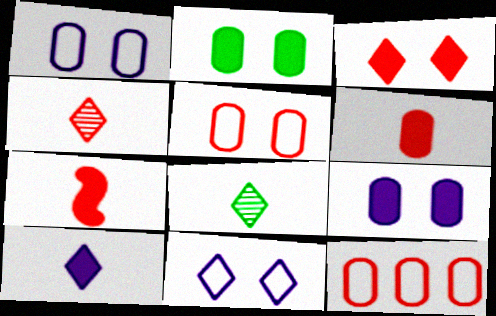[]